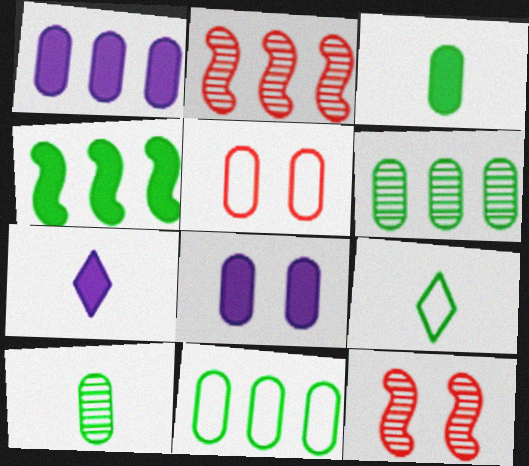[[1, 5, 10], 
[1, 9, 12], 
[2, 8, 9], 
[7, 11, 12]]